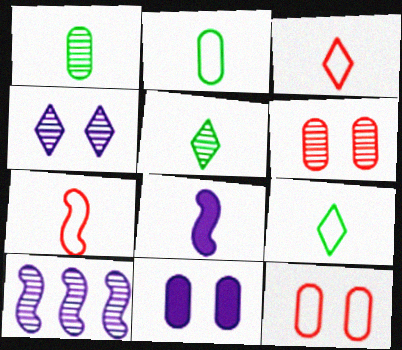[[1, 3, 8], 
[5, 6, 10]]